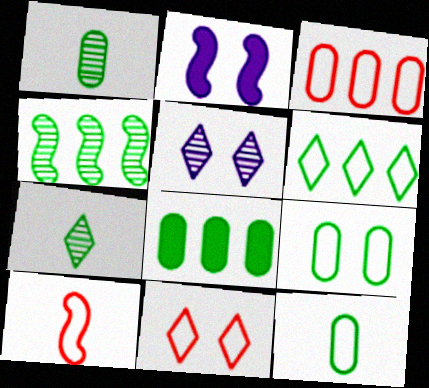[[1, 8, 9], 
[2, 3, 7], 
[2, 4, 10], 
[3, 10, 11], 
[4, 6, 8], 
[5, 8, 10]]